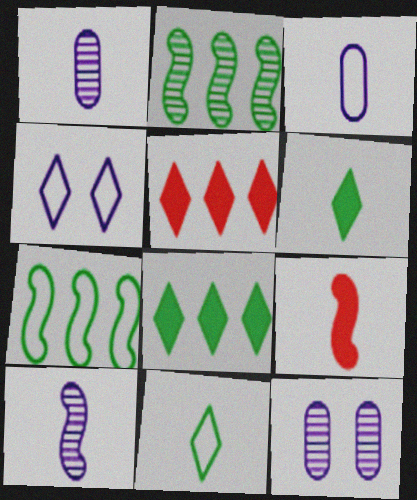[[1, 9, 11]]